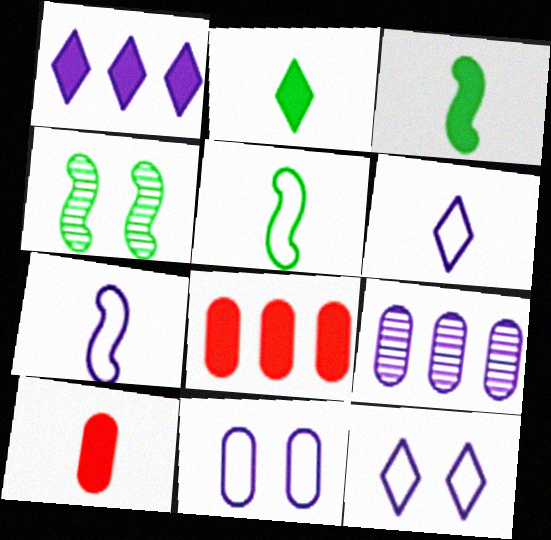[[4, 6, 8]]